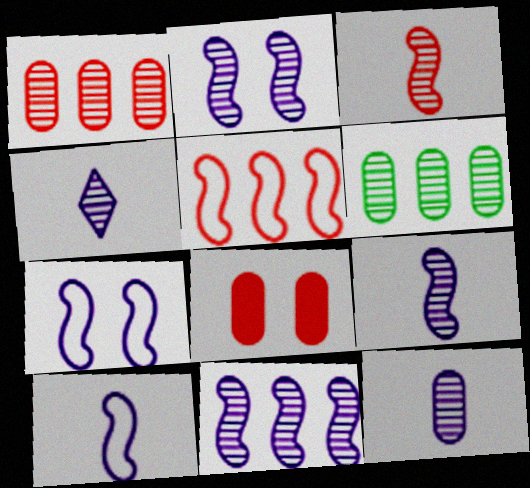[[2, 9, 11], 
[4, 9, 12]]